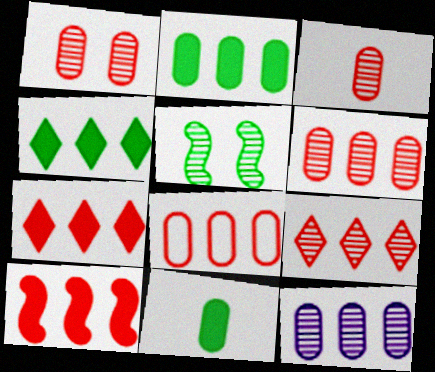[[1, 3, 6], 
[2, 8, 12], 
[8, 9, 10]]